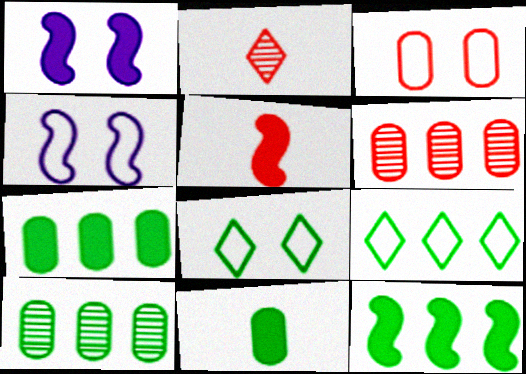[[1, 5, 12], 
[2, 4, 7], 
[3, 4, 8], 
[9, 10, 12]]